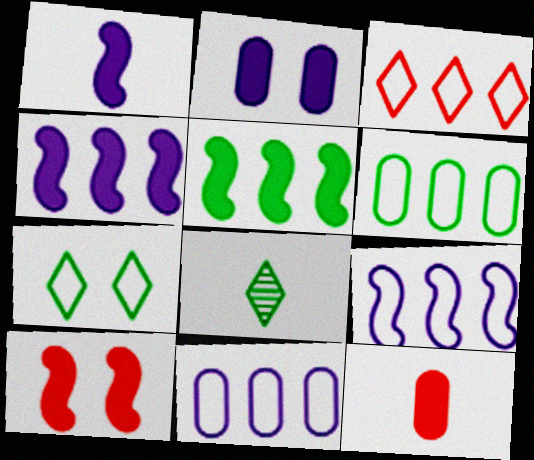[[1, 5, 10], 
[3, 6, 9], 
[8, 10, 11]]